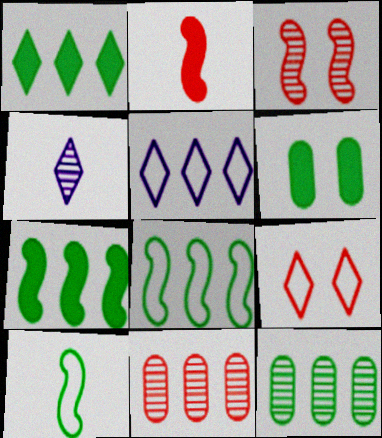[[1, 4, 9], 
[1, 8, 12], 
[2, 9, 11], 
[3, 4, 12], 
[5, 7, 11]]